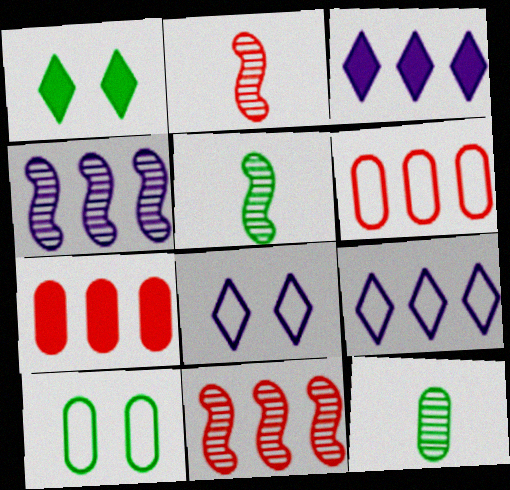[[2, 3, 10], 
[5, 7, 8]]